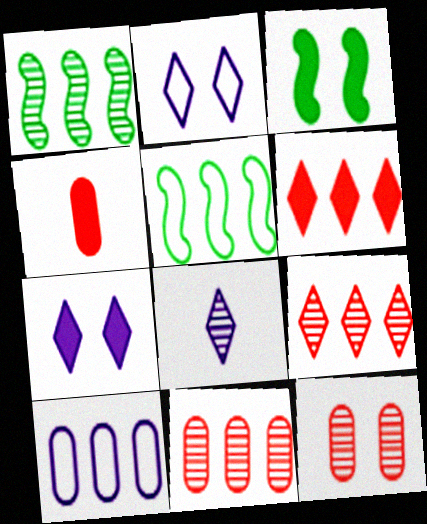[[1, 2, 4], 
[1, 6, 10], 
[1, 8, 12], 
[2, 3, 12]]